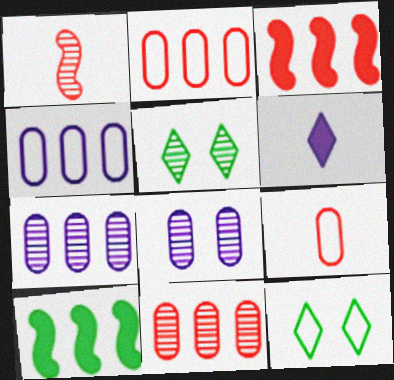[[1, 5, 7]]